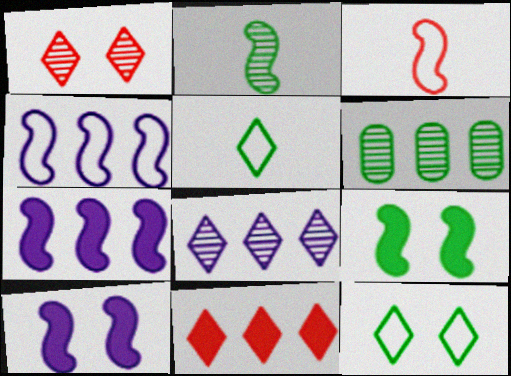[[4, 6, 11], 
[5, 6, 9]]